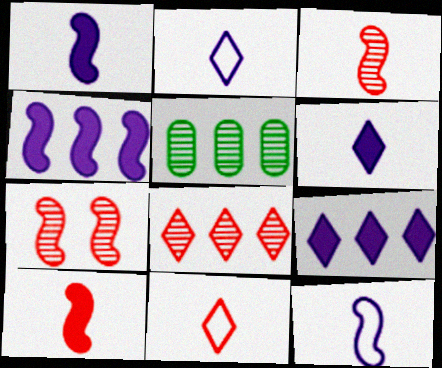[]